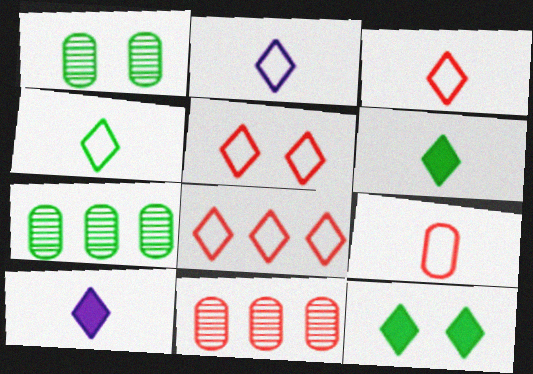[[2, 3, 4], 
[3, 5, 8]]